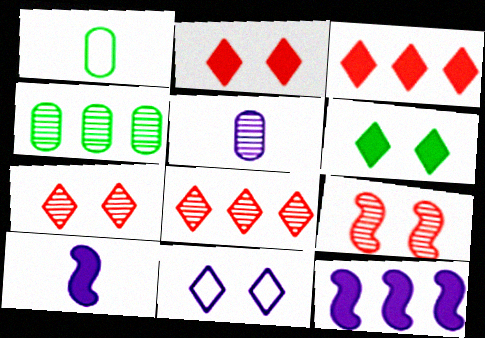[[1, 7, 12], 
[5, 11, 12], 
[6, 7, 11]]